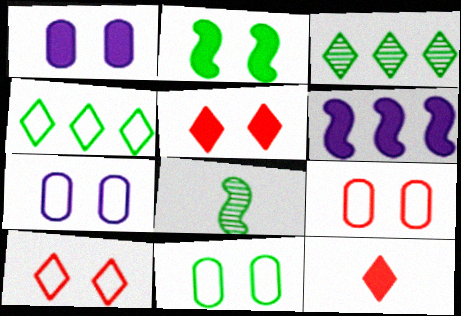[[1, 2, 5], 
[7, 9, 11]]